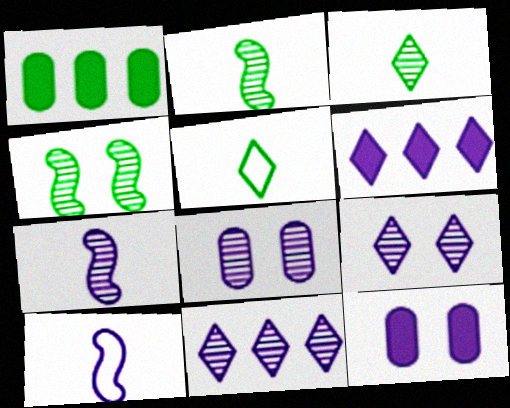[[1, 4, 5], 
[6, 8, 10], 
[7, 8, 11], 
[10, 11, 12]]